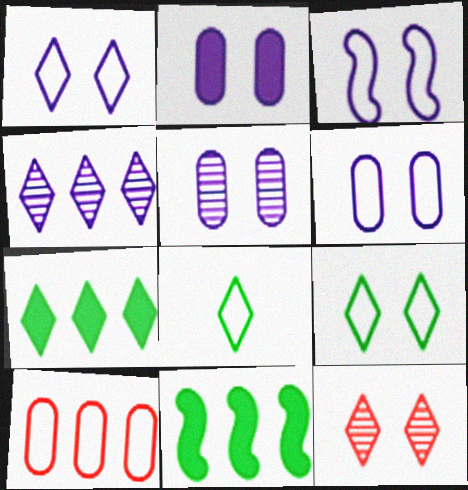[[1, 3, 6], 
[2, 5, 6], 
[3, 8, 10], 
[4, 10, 11]]